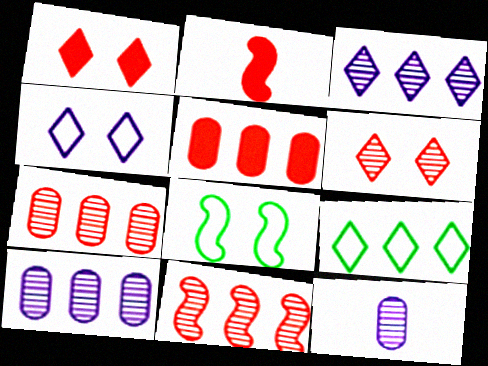[[1, 2, 5]]